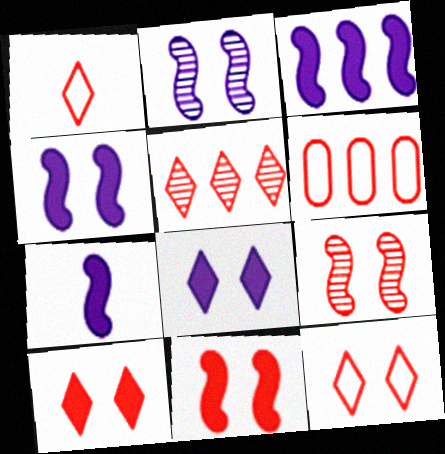[[1, 5, 10], 
[3, 4, 7]]